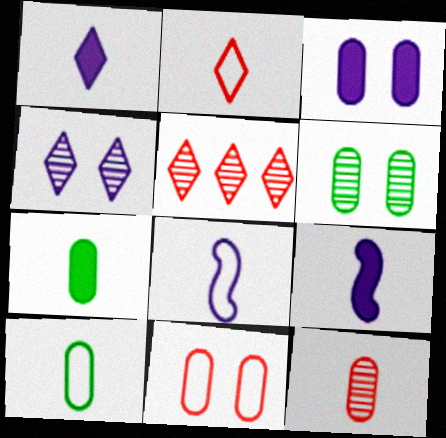[[2, 8, 10], 
[3, 6, 11]]